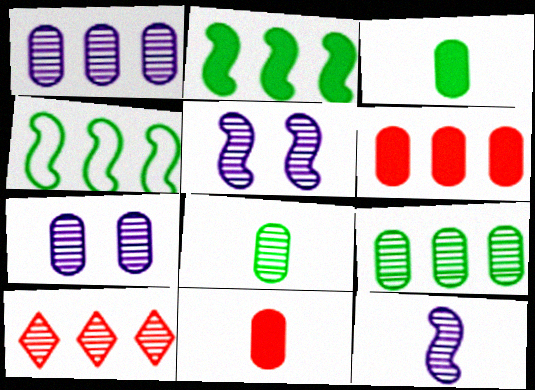[[5, 8, 10]]